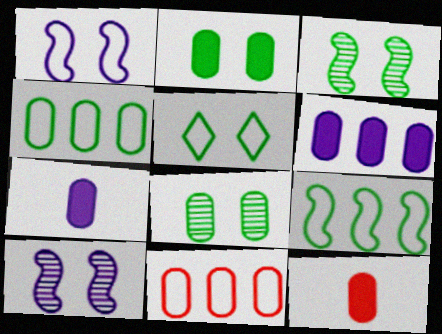[[2, 3, 5], 
[2, 6, 12], 
[7, 8, 11]]